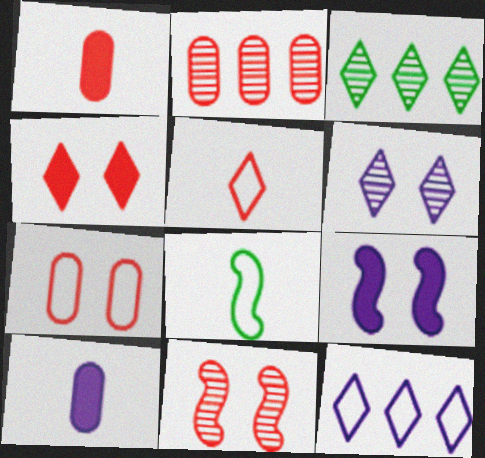[[1, 2, 7], 
[4, 7, 11], 
[7, 8, 12]]